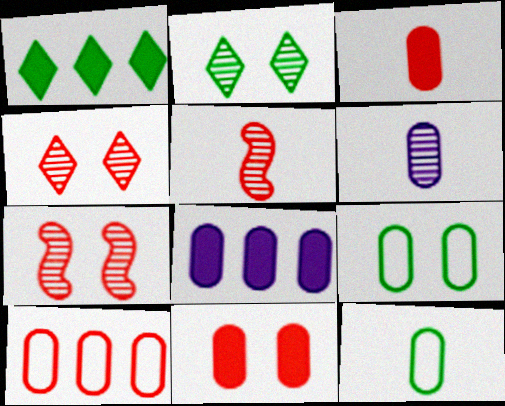[[3, 6, 12]]